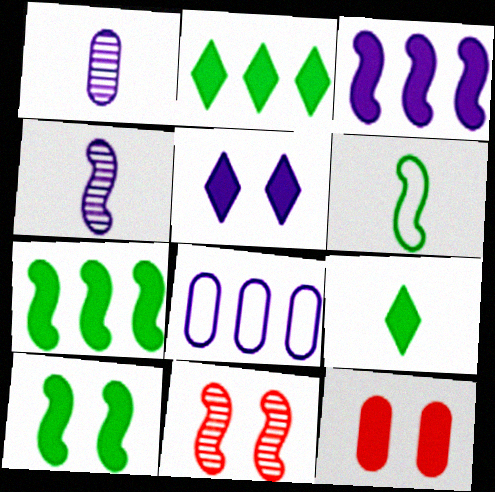[[3, 6, 11], 
[3, 9, 12], 
[4, 5, 8], 
[5, 10, 12], 
[8, 9, 11]]